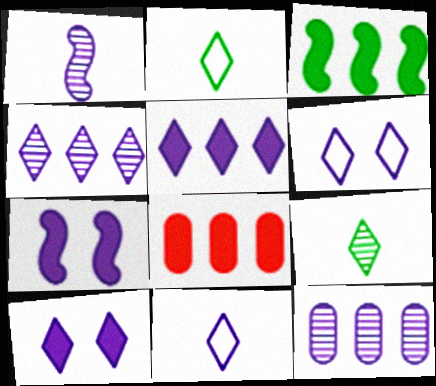[[3, 5, 8], 
[4, 10, 11], 
[7, 11, 12]]